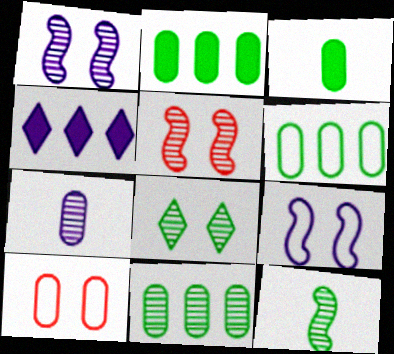[[2, 6, 11], 
[2, 7, 10], 
[4, 7, 9], 
[4, 10, 12], 
[8, 11, 12]]